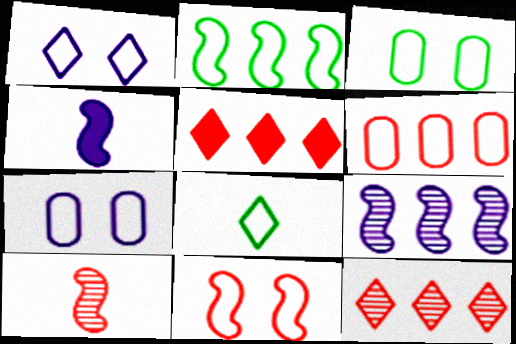[[1, 3, 11], 
[2, 3, 8], 
[3, 4, 12]]